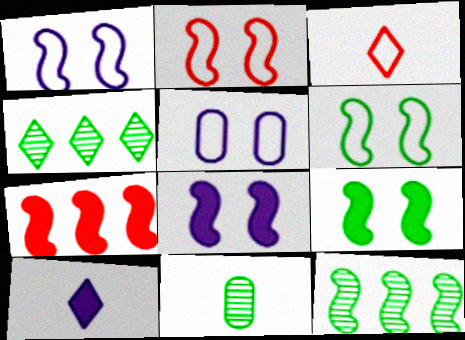[[1, 2, 6]]